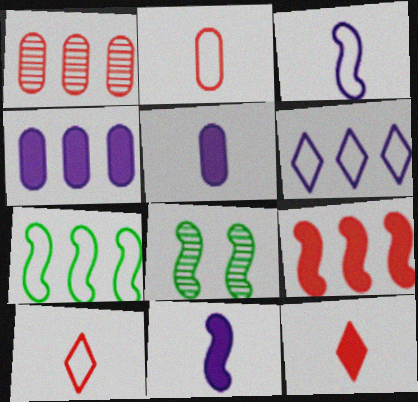[[3, 8, 9], 
[4, 8, 10]]